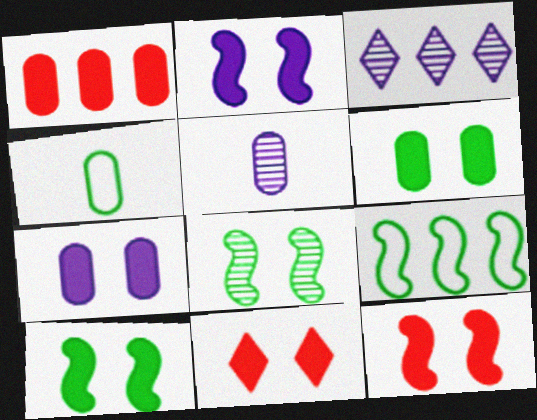[[1, 3, 9], 
[2, 6, 11], 
[2, 10, 12], 
[3, 4, 12], 
[5, 9, 11], 
[7, 10, 11]]